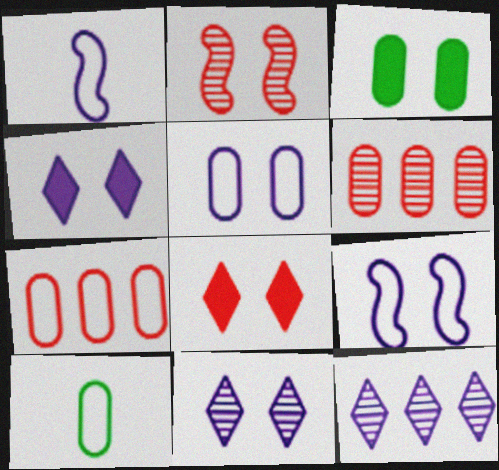[[5, 7, 10]]